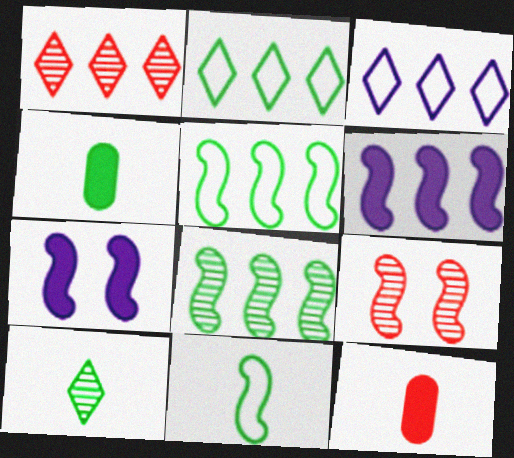[[3, 4, 9], 
[4, 10, 11], 
[6, 9, 11]]